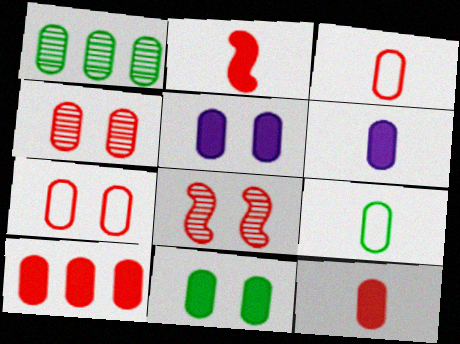[[1, 3, 5], 
[1, 6, 7], 
[1, 9, 11], 
[3, 4, 10], 
[6, 10, 11]]